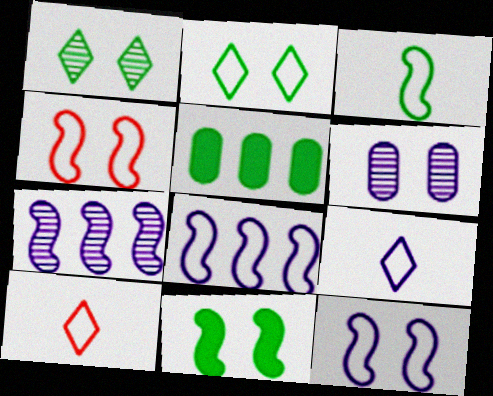[[1, 3, 5], 
[3, 4, 8]]